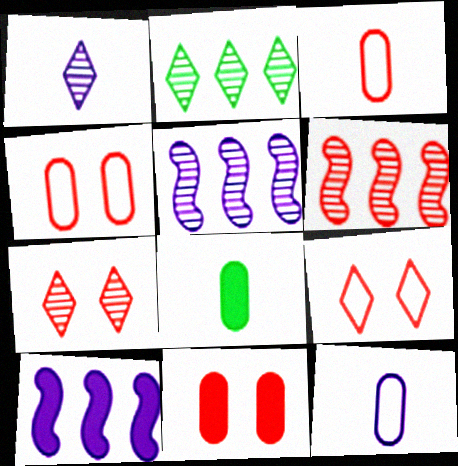[[1, 2, 7], 
[5, 8, 9]]